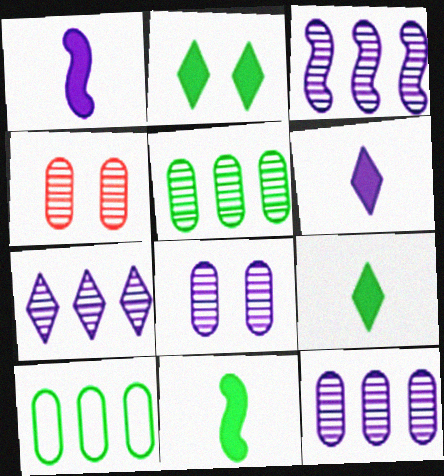[[3, 7, 12]]